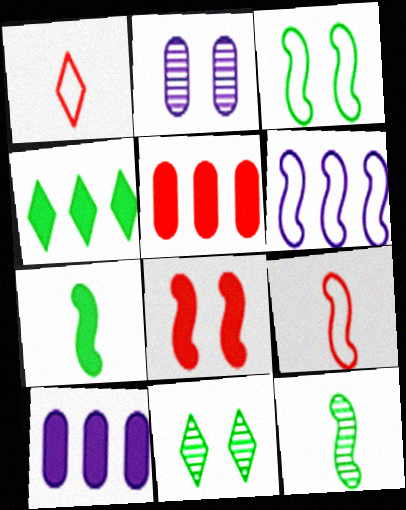[[2, 4, 9], 
[3, 6, 9], 
[6, 8, 12], 
[9, 10, 11]]